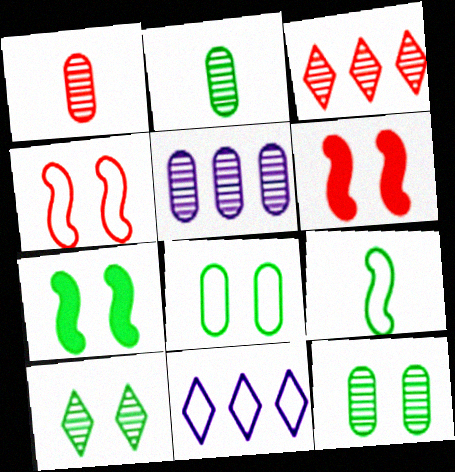[[1, 5, 12], 
[1, 7, 11], 
[2, 6, 11], 
[7, 8, 10]]